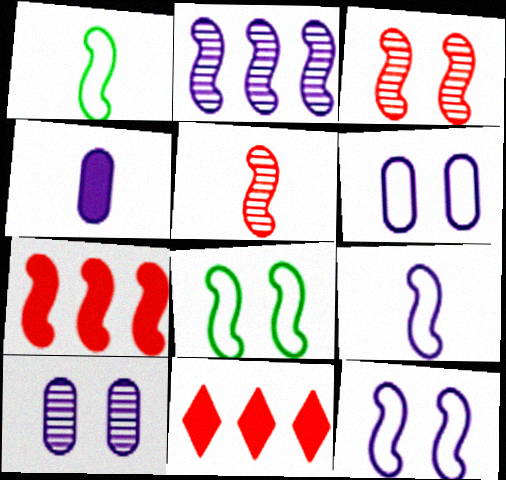[[1, 10, 11]]